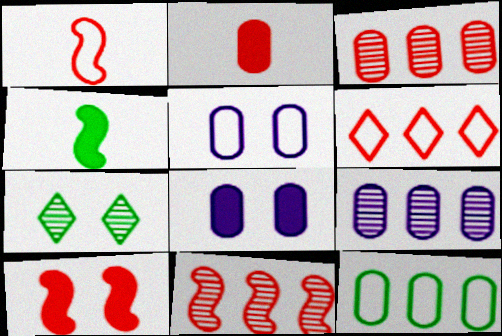[[1, 10, 11], 
[4, 7, 12], 
[5, 7, 10]]